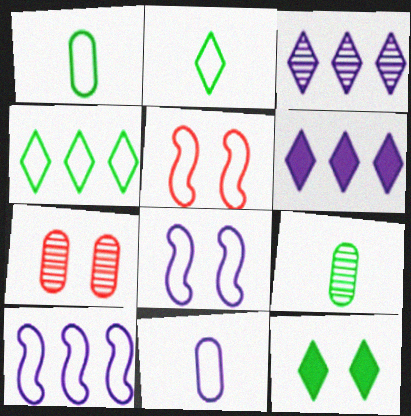[[4, 5, 11], 
[5, 6, 9], 
[7, 8, 12]]